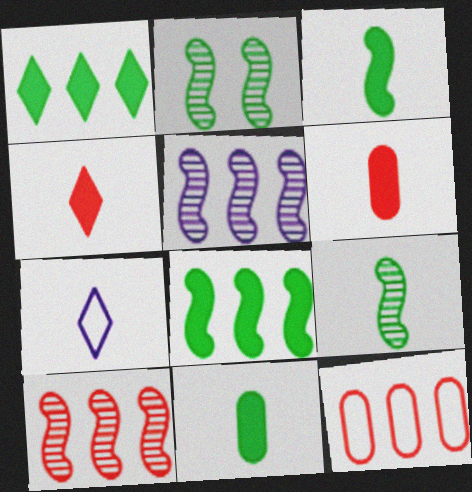[[1, 5, 12], 
[6, 7, 9]]